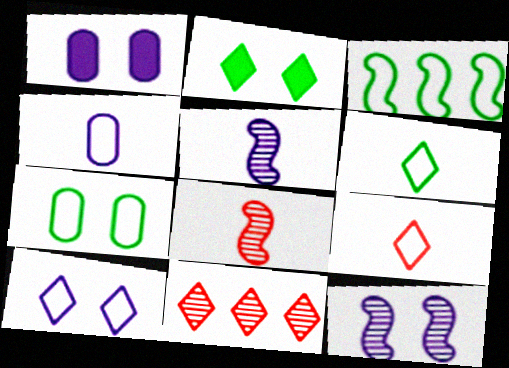[[1, 10, 12], 
[3, 6, 7]]